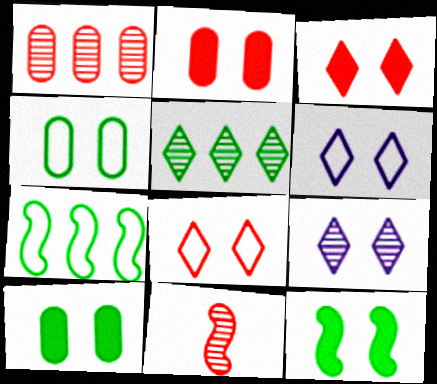[]